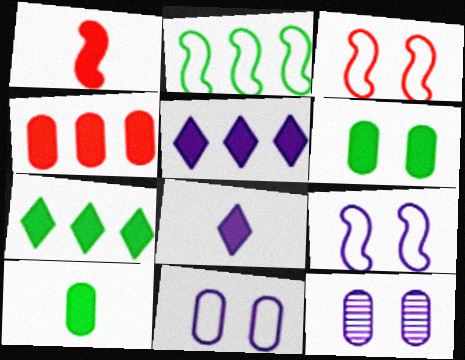[[1, 5, 6], 
[1, 8, 10]]